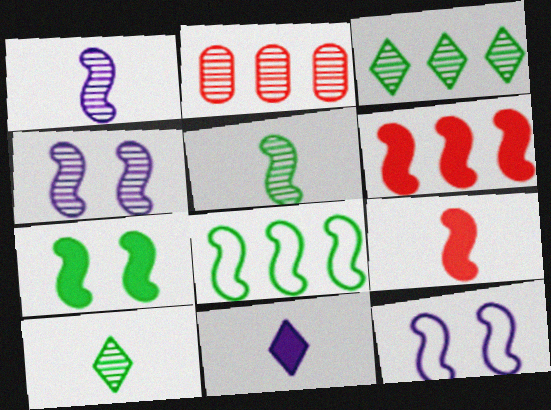[[2, 4, 10], 
[4, 8, 9], 
[5, 6, 12], 
[5, 7, 8]]